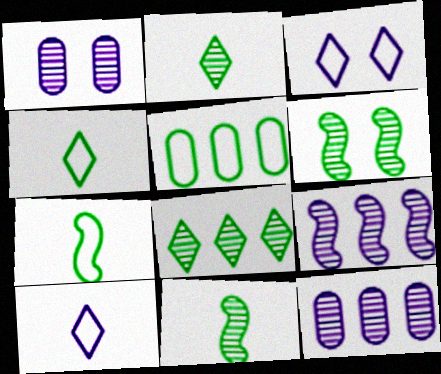[]